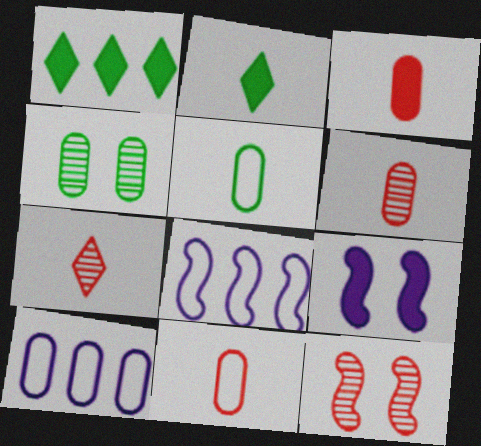[[1, 3, 9], 
[2, 10, 12], 
[3, 4, 10], 
[3, 6, 11]]